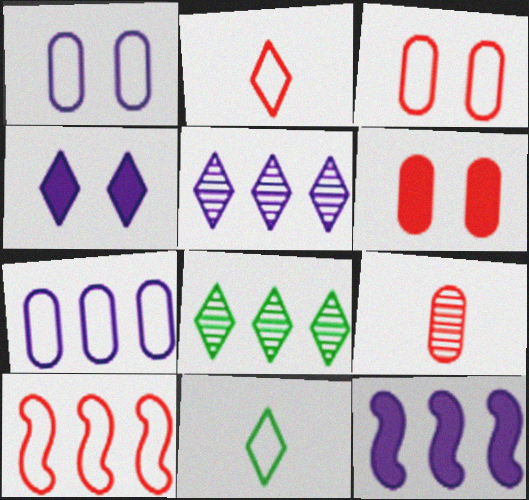[[1, 10, 11], 
[2, 3, 10], 
[2, 4, 8], 
[5, 7, 12]]